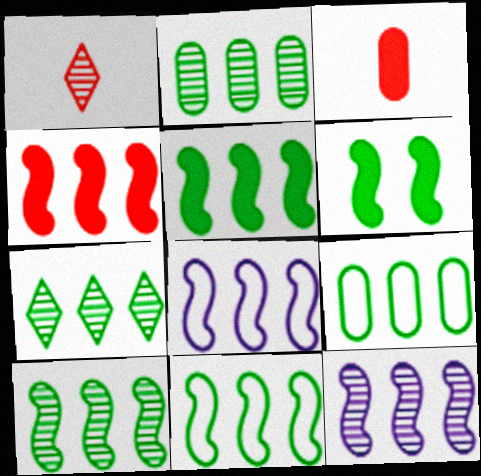[[2, 7, 10], 
[4, 8, 10], 
[4, 11, 12], 
[5, 7, 9], 
[5, 10, 11]]